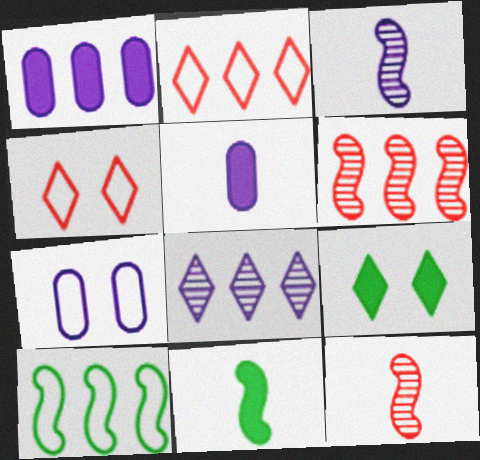[]